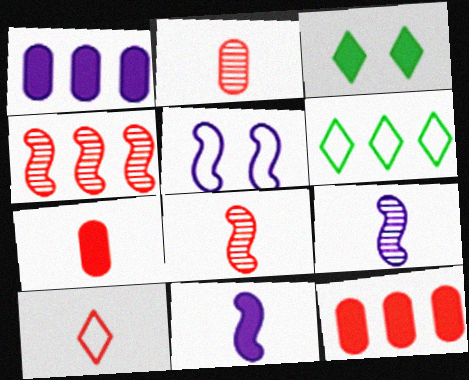[[1, 4, 6], 
[3, 11, 12], 
[7, 8, 10]]